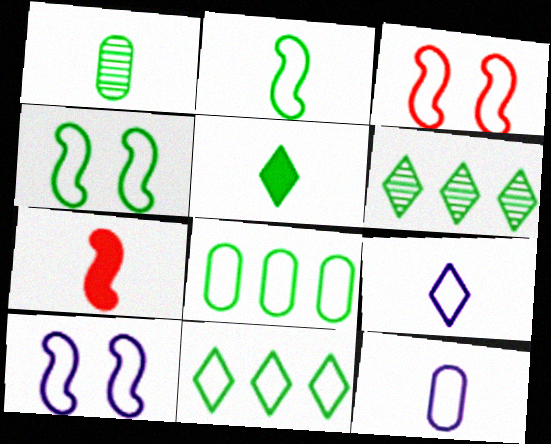[[1, 2, 5], 
[1, 7, 9], 
[3, 4, 10], 
[3, 8, 9], 
[3, 11, 12]]